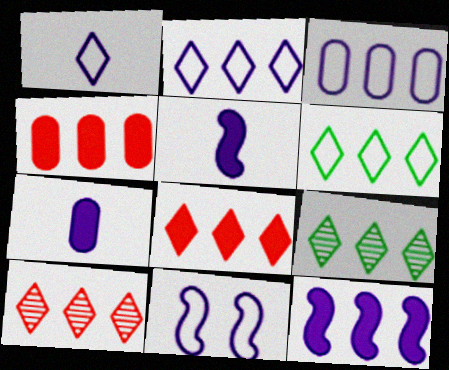[[1, 3, 11], 
[2, 8, 9]]